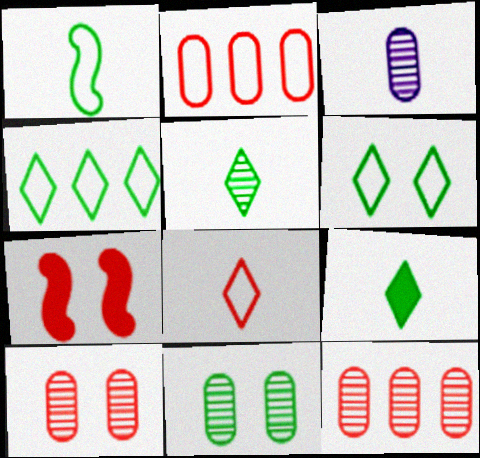[[3, 4, 7], 
[3, 11, 12], 
[7, 8, 12]]